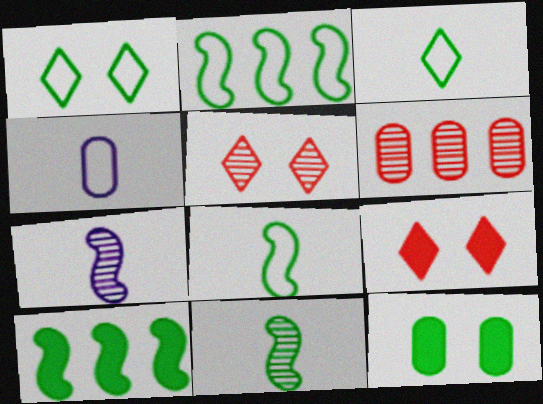[[4, 5, 10], 
[4, 6, 12]]